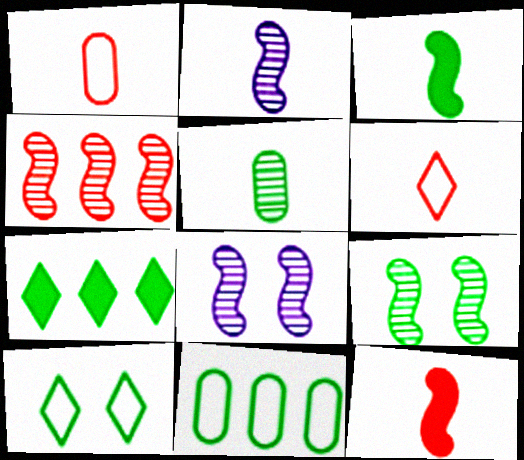[[1, 7, 8], 
[2, 4, 9]]